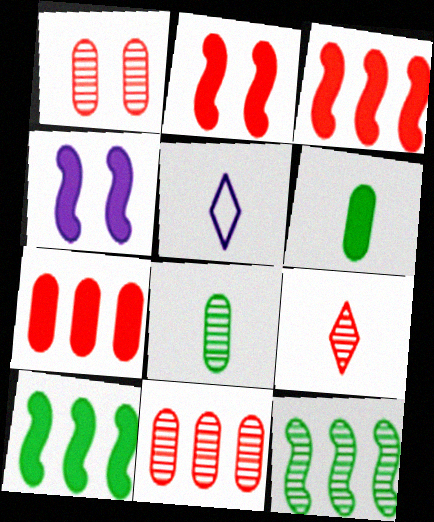[[1, 5, 10]]